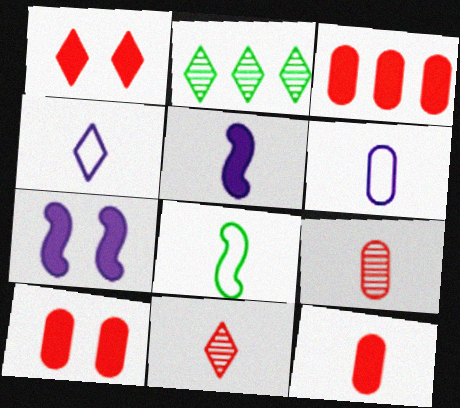[[1, 2, 4], 
[3, 10, 12]]